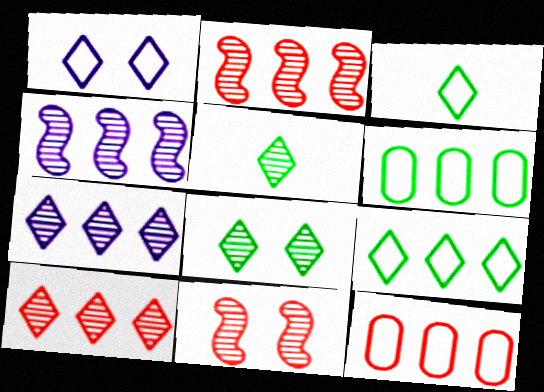[]